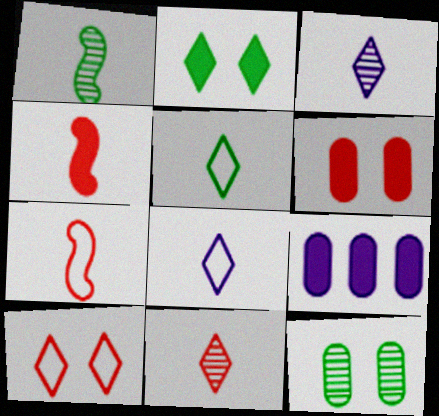[[1, 9, 10], 
[2, 4, 9]]